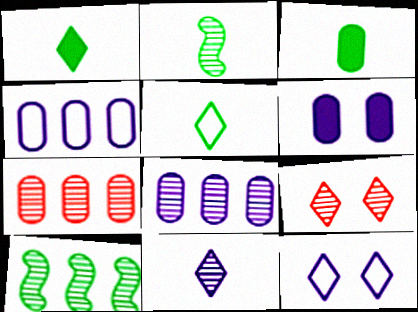[[2, 3, 5], 
[2, 8, 9]]